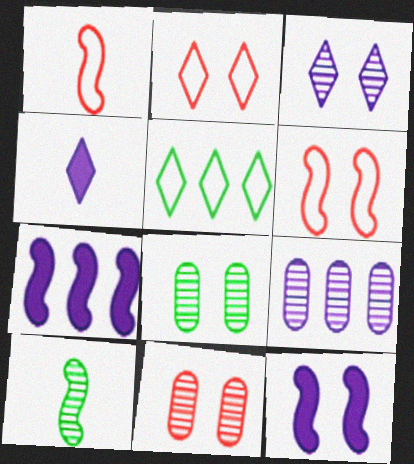[[2, 8, 12], 
[6, 7, 10]]